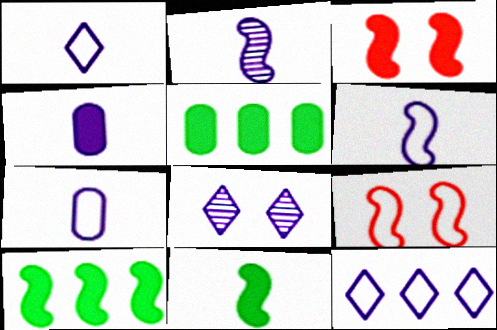[[1, 2, 4], 
[1, 6, 7], 
[2, 9, 10]]